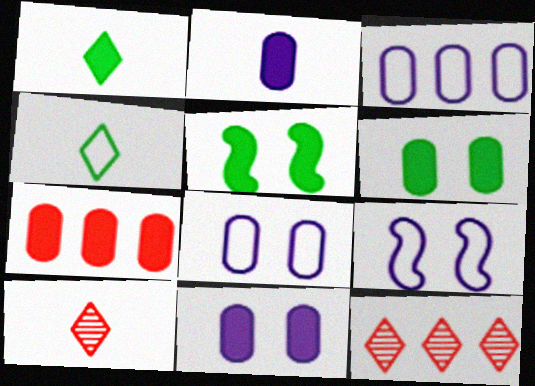[[2, 6, 7], 
[3, 5, 10]]